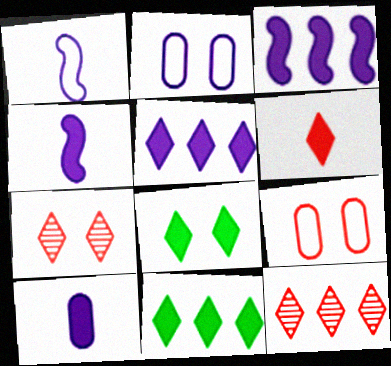[[5, 6, 8]]